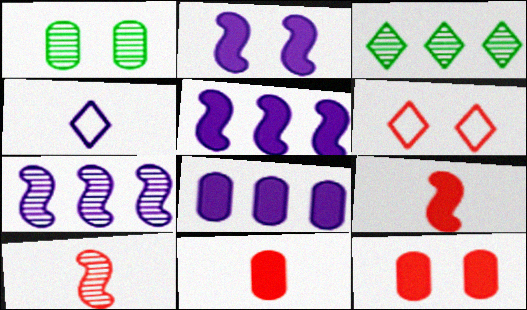[[1, 2, 6]]